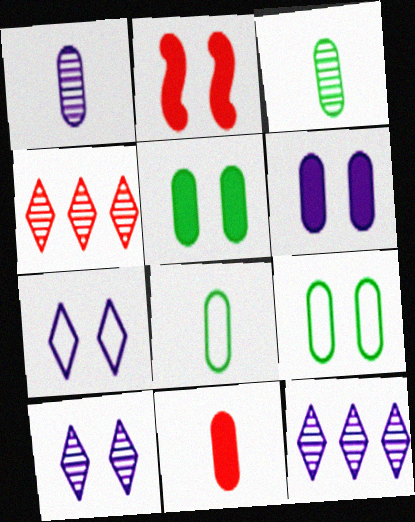[[1, 8, 11], 
[2, 8, 12], 
[2, 9, 10]]